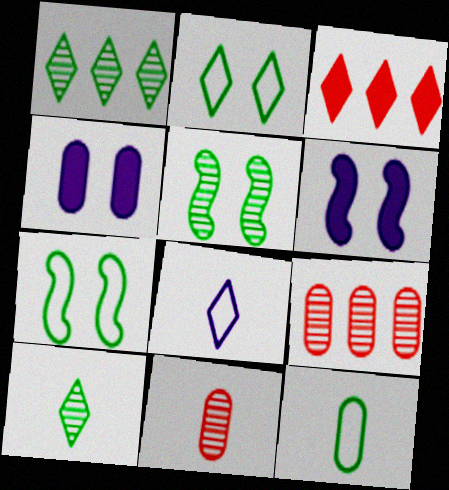[[4, 9, 12]]